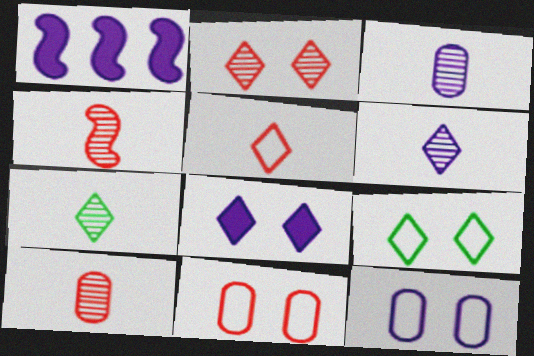[[1, 6, 12], 
[1, 7, 11], 
[1, 9, 10], 
[2, 8, 9], 
[3, 4, 7]]